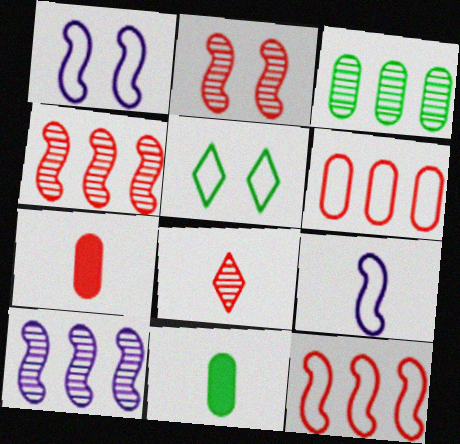[[5, 6, 9], 
[5, 7, 10], 
[8, 9, 11]]